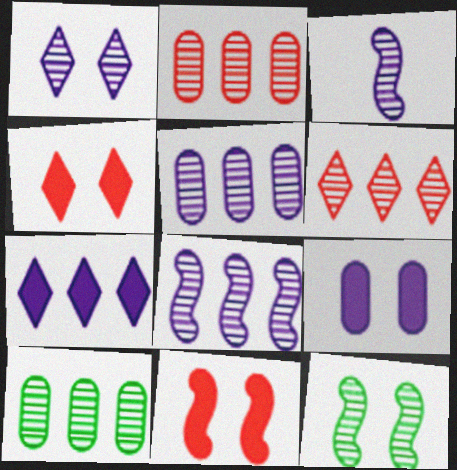[[1, 3, 5], 
[2, 5, 10], 
[6, 8, 10]]